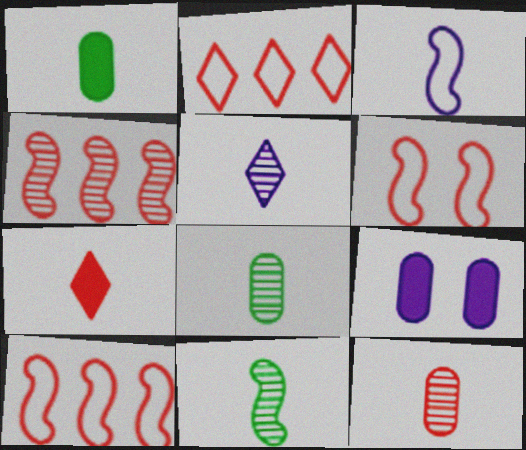[[2, 9, 11], 
[3, 7, 8], 
[5, 11, 12]]